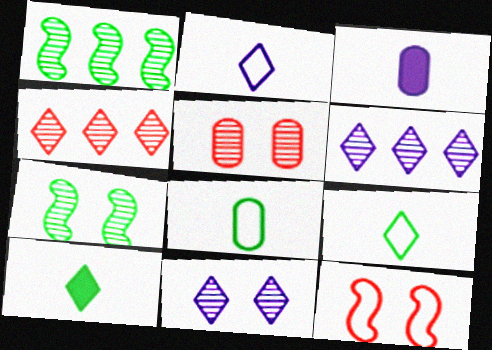[[5, 7, 11]]